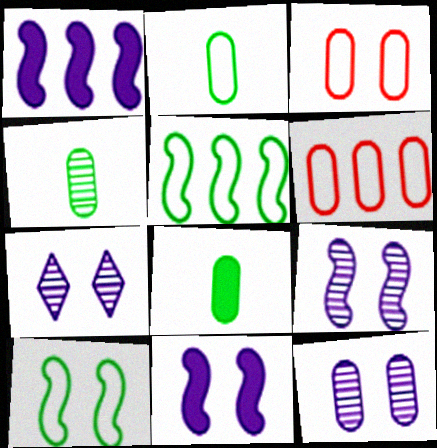[[2, 4, 8], 
[6, 8, 12], 
[7, 9, 12]]